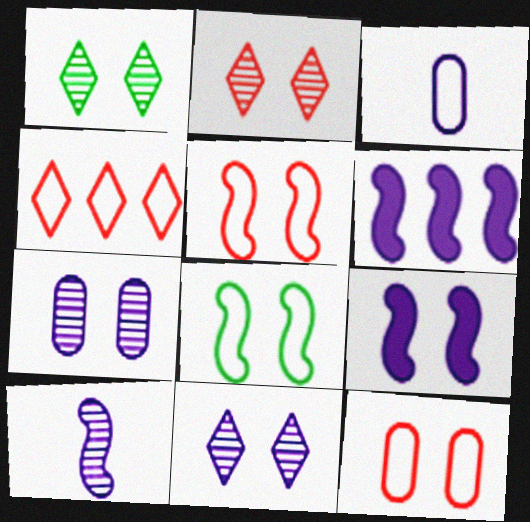[[1, 2, 11], 
[1, 9, 12], 
[3, 4, 8], 
[3, 6, 11]]